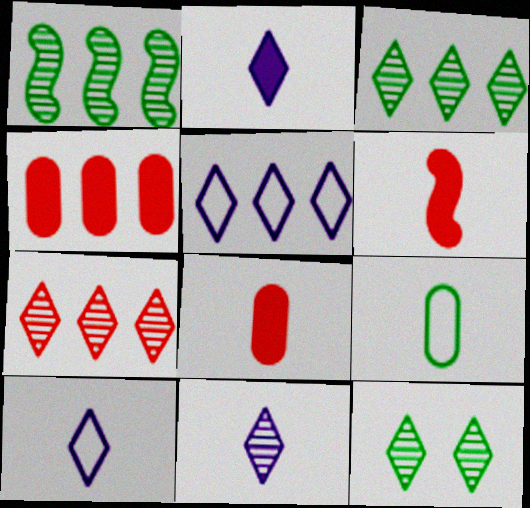[[1, 4, 5], 
[2, 10, 11], 
[6, 9, 11], 
[7, 11, 12]]